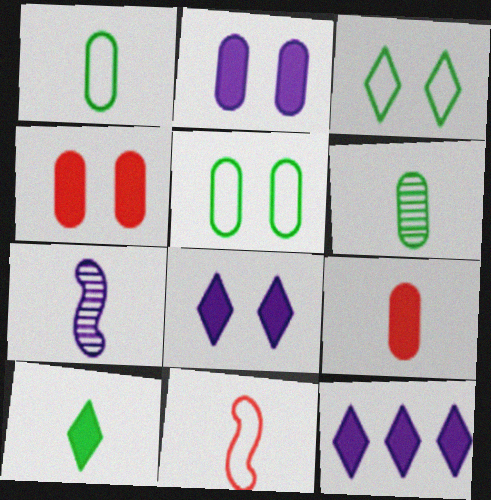[]